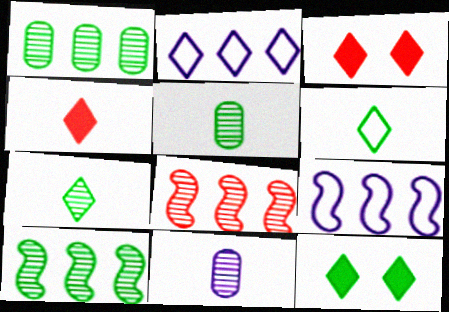[[2, 3, 7], 
[3, 5, 9]]